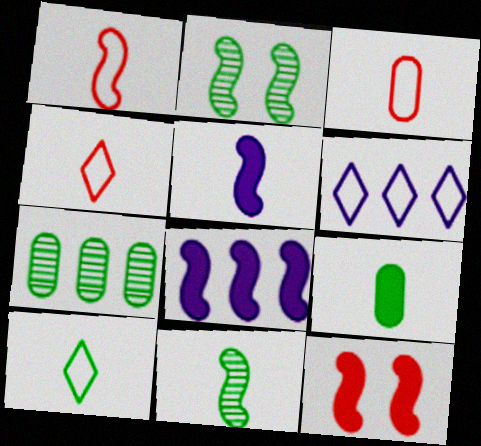[[1, 2, 8], 
[1, 3, 4], 
[1, 5, 11], 
[9, 10, 11]]